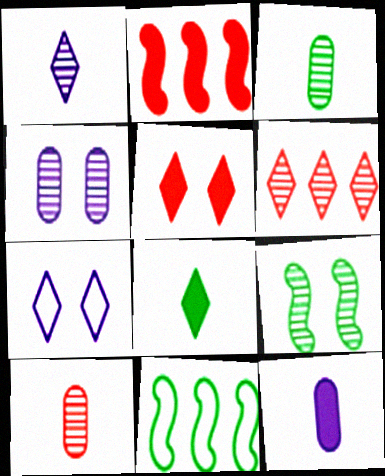[[2, 3, 7], 
[6, 7, 8]]